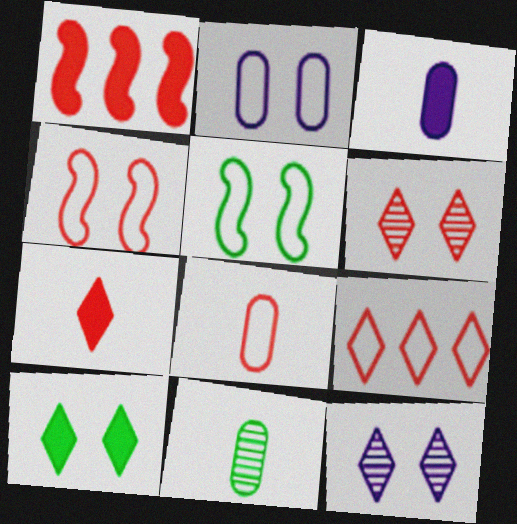[[1, 3, 10], 
[1, 6, 8], 
[3, 8, 11], 
[4, 8, 9], 
[6, 7, 9]]